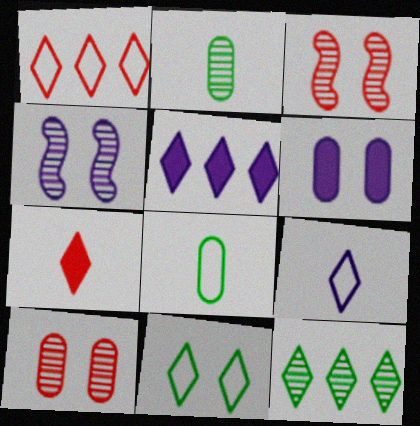[[1, 5, 12], 
[1, 9, 11], 
[3, 5, 8], 
[3, 6, 11]]